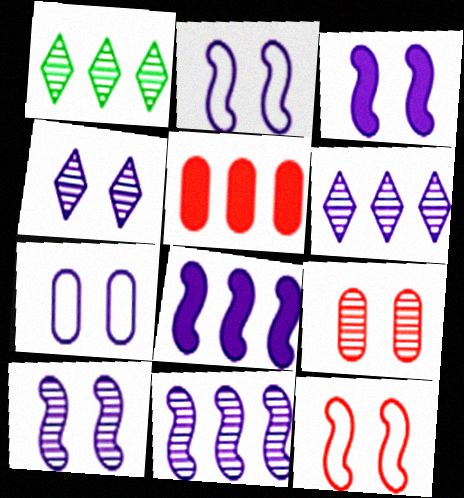[[2, 3, 10], 
[3, 4, 7]]